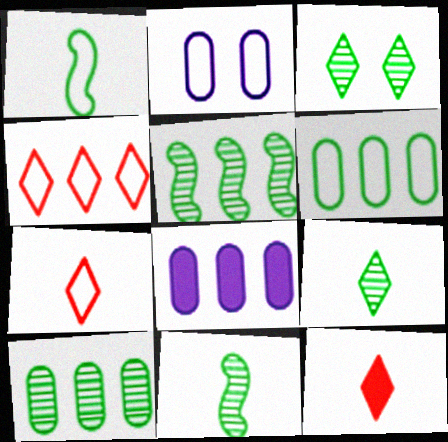[[1, 2, 4], 
[2, 5, 12], 
[3, 10, 11], 
[4, 5, 8]]